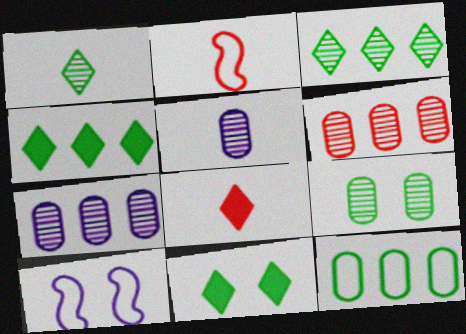[[2, 7, 11], 
[5, 6, 9]]